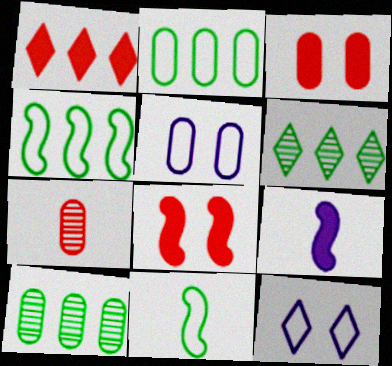[]